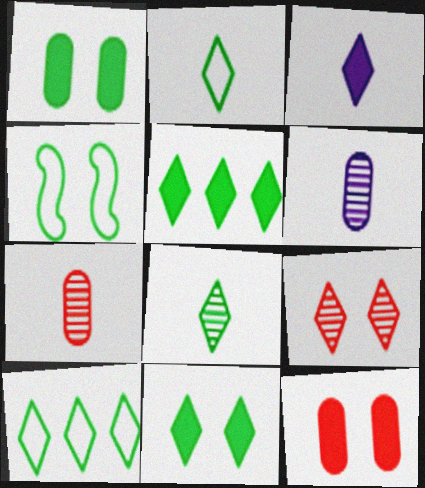[[3, 9, 10], 
[8, 10, 11]]